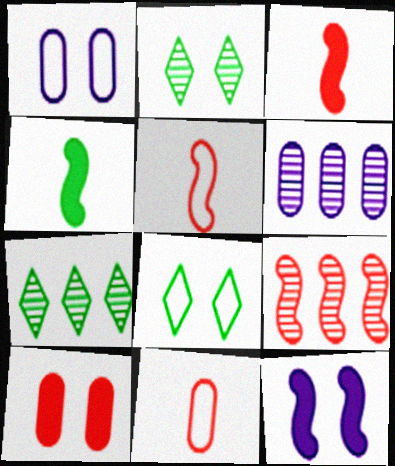[[1, 3, 7], 
[3, 6, 8], 
[6, 7, 9], 
[7, 11, 12]]